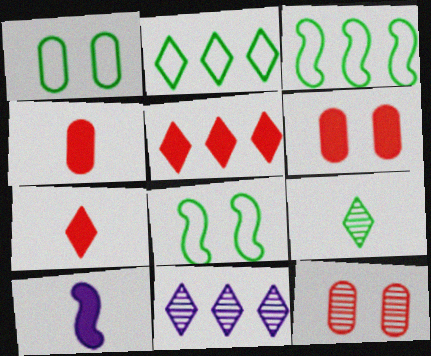[[2, 5, 11], 
[2, 10, 12], 
[4, 8, 11]]